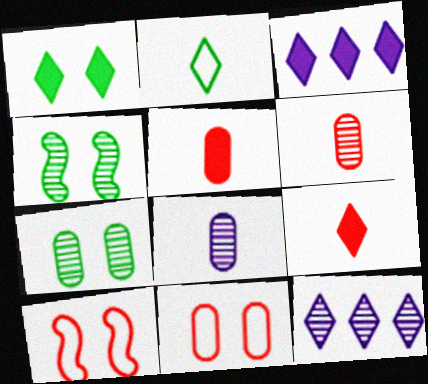[[1, 3, 9], 
[4, 6, 12]]